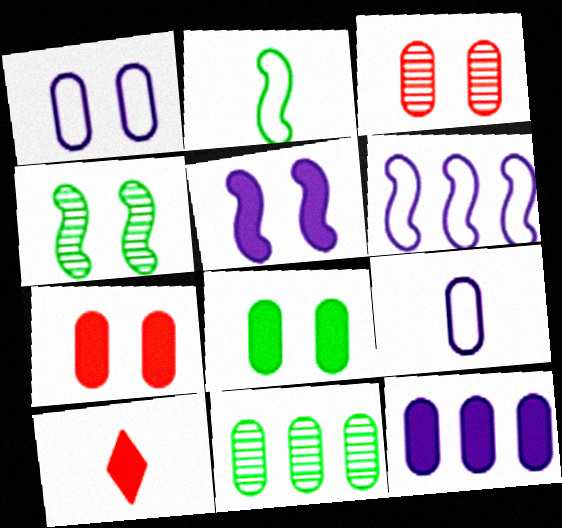[[1, 3, 8], 
[7, 9, 11]]